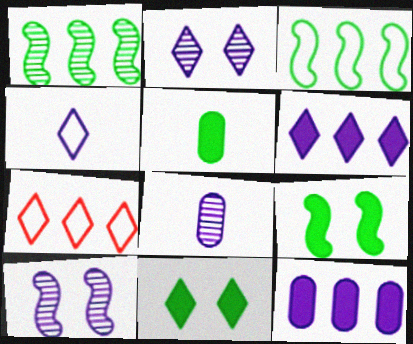[[1, 7, 12], 
[2, 4, 6], 
[4, 10, 12], 
[5, 7, 10], 
[7, 8, 9]]